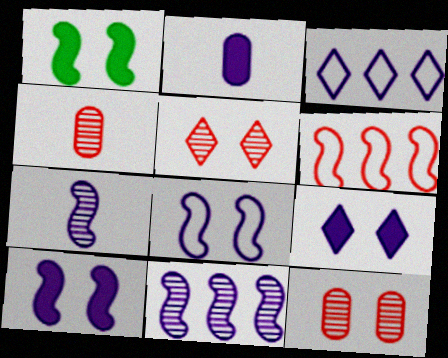[[1, 3, 4], 
[1, 6, 7]]